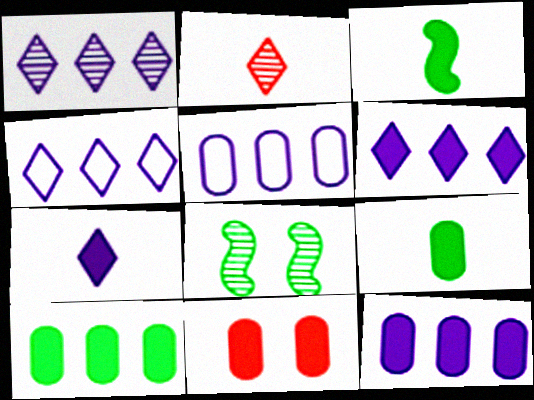[[1, 4, 6], 
[3, 6, 11], 
[9, 11, 12]]